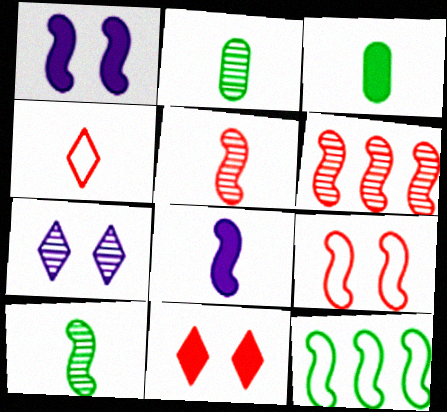[[1, 5, 12], 
[2, 4, 8], 
[2, 6, 7]]